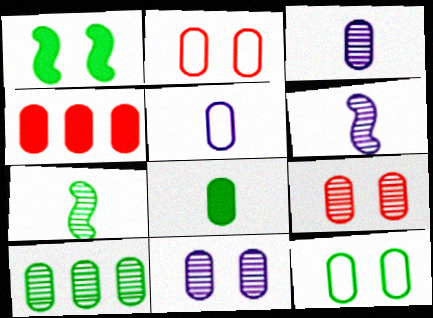[[3, 4, 12], 
[3, 9, 10], 
[8, 10, 12]]